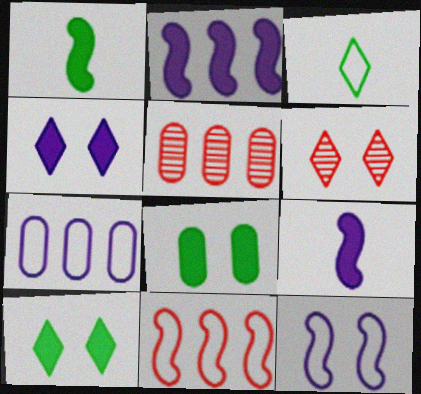[[1, 6, 7], 
[6, 8, 12]]